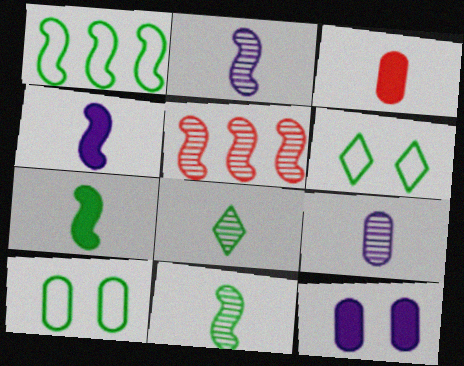[]